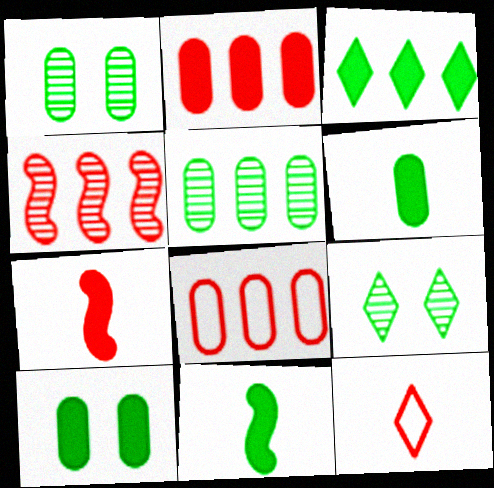[[3, 10, 11]]